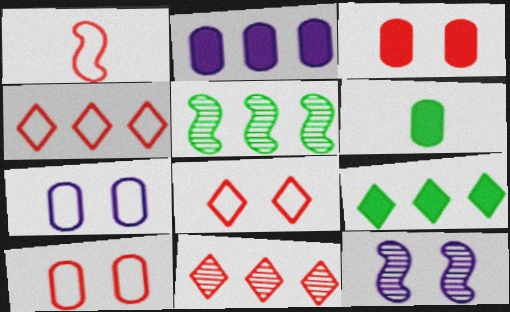[[1, 3, 11], 
[1, 4, 10], 
[2, 3, 6], 
[2, 4, 5], 
[4, 6, 12]]